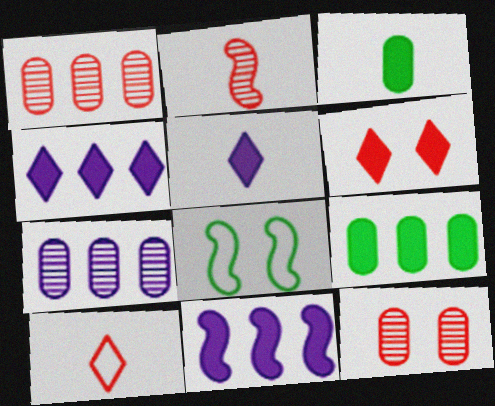[[1, 5, 8], 
[2, 8, 11], 
[3, 6, 11]]